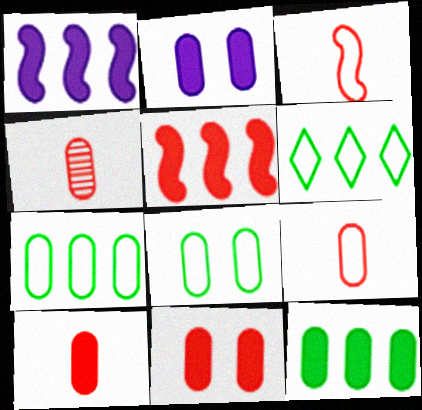[[2, 4, 7], 
[2, 10, 12], 
[4, 9, 10]]